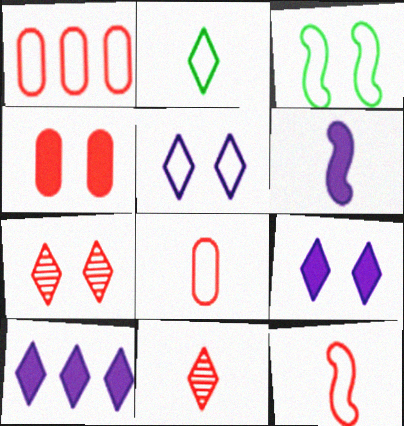[[2, 7, 10]]